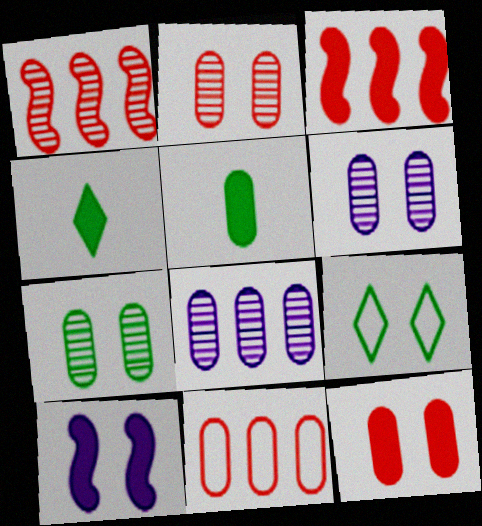[[2, 6, 7], 
[2, 9, 10], 
[5, 6, 11]]